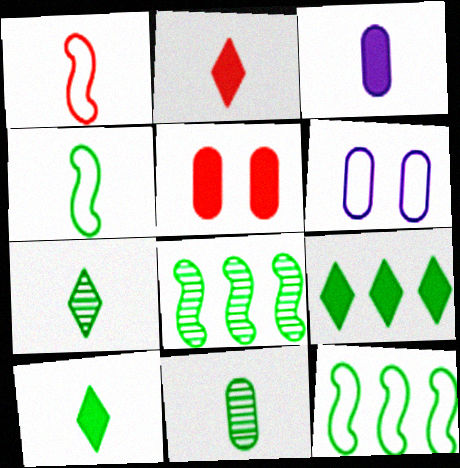[[1, 3, 7], 
[2, 6, 8], 
[4, 10, 11]]